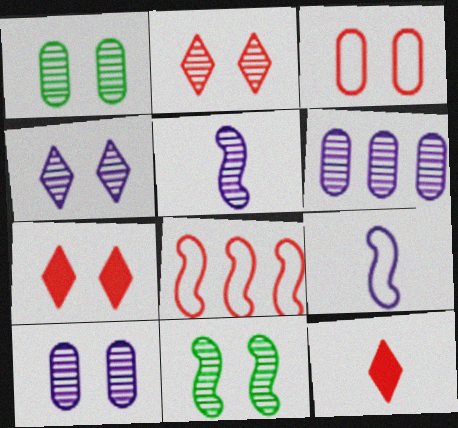[[2, 10, 11], 
[4, 5, 6]]